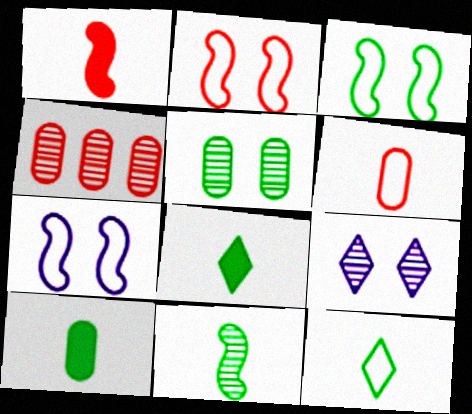[[2, 3, 7], 
[4, 7, 8], 
[4, 9, 11], 
[10, 11, 12]]